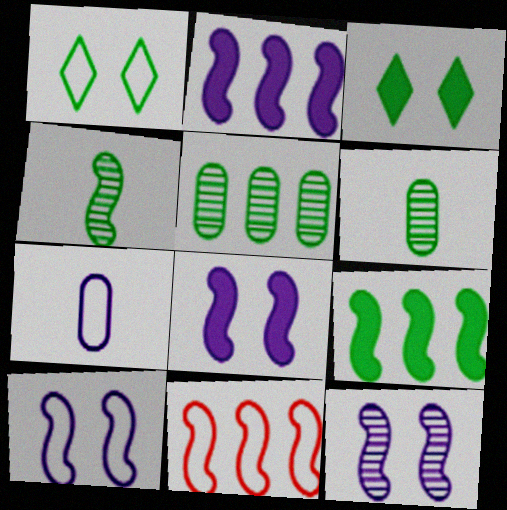[[1, 6, 9], 
[1, 7, 11], 
[4, 8, 11], 
[8, 10, 12]]